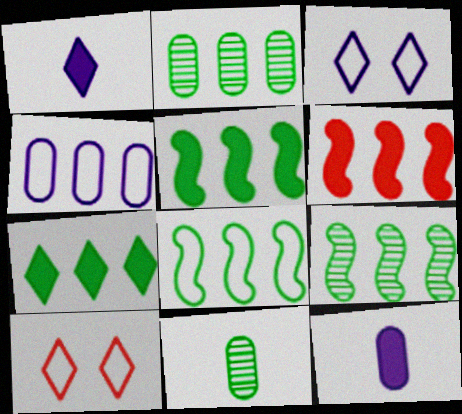[[2, 7, 8], 
[3, 6, 11], 
[5, 8, 9], 
[9, 10, 12]]